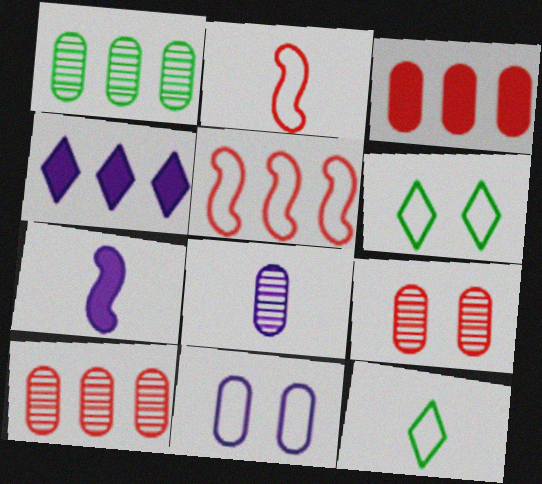[[1, 4, 5], 
[1, 8, 9], 
[5, 11, 12], 
[6, 7, 10]]